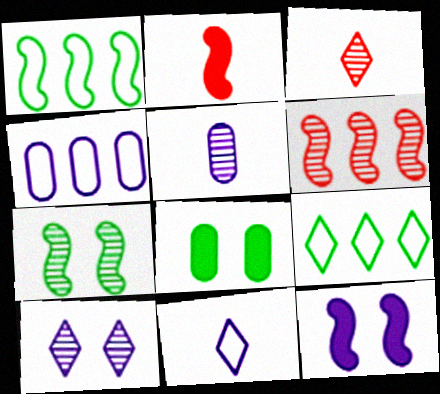[[6, 8, 11]]